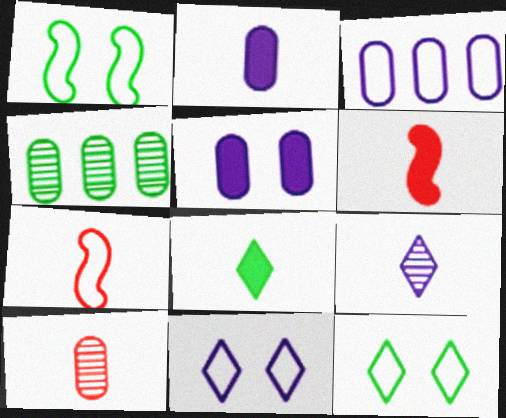[[1, 4, 8], 
[2, 6, 8], 
[3, 7, 12], 
[4, 6, 11]]